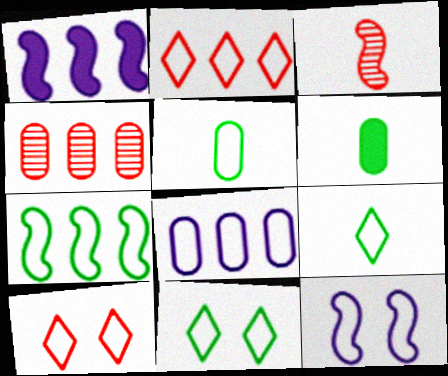[[2, 5, 12], 
[2, 7, 8], 
[5, 7, 11]]